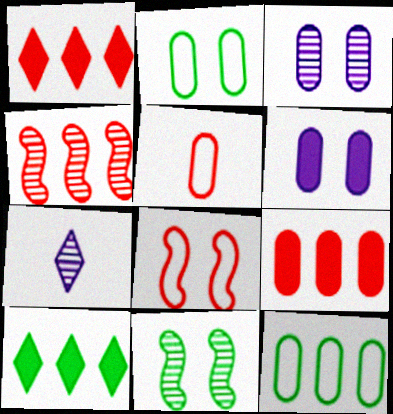[]